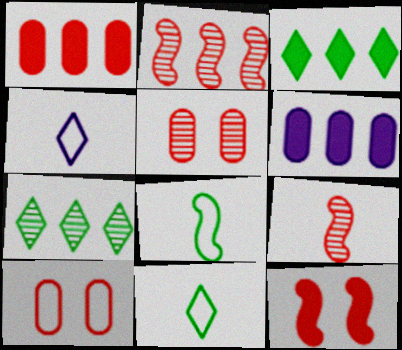[]